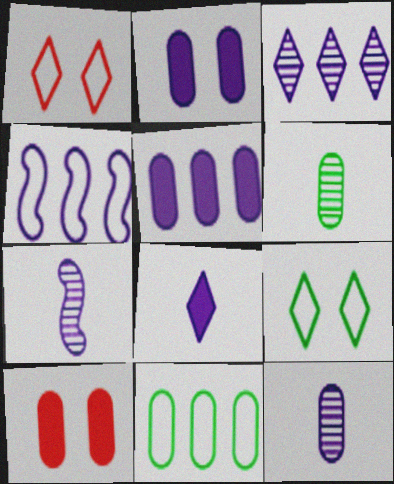[[3, 4, 5], 
[10, 11, 12]]